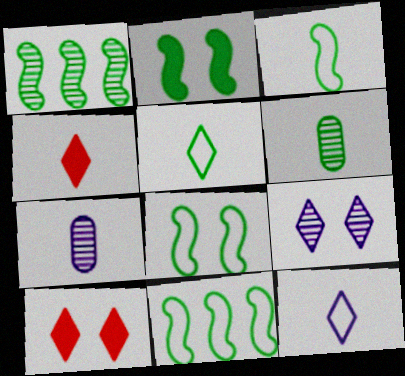[[1, 2, 3], 
[3, 4, 7], 
[3, 8, 11], 
[7, 10, 11]]